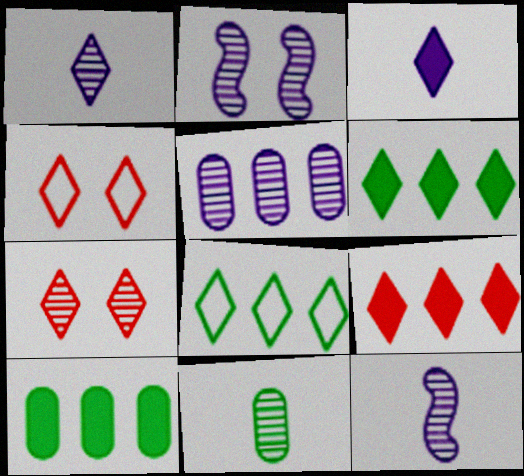[[1, 2, 5], 
[1, 4, 6], 
[3, 7, 8], 
[4, 10, 12]]